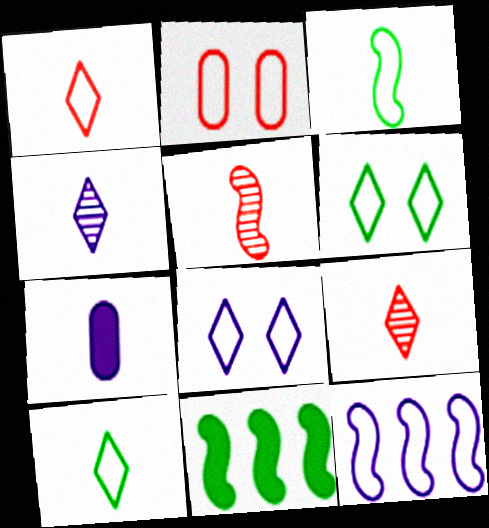[[2, 4, 11], 
[2, 10, 12], 
[3, 7, 9], 
[5, 7, 10]]